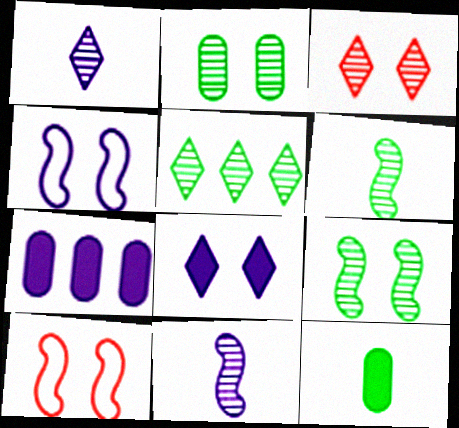[[1, 3, 5], 
[1, 4, 7], 
[2, 5, 6], 
[2, 8, 10]]